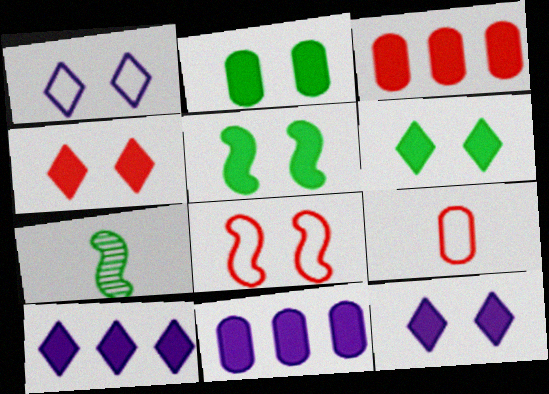[[1, 3, 7], 
[2, 5, 6], 
[4, 6, 12]]